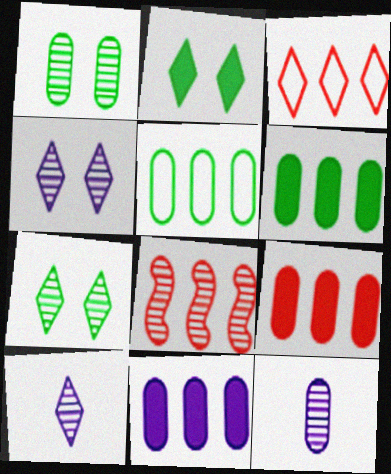[[1, 8, 10], 
[2, 3, 10], 
[3, 8, 9], 
[6, 9, 11], 
[7, 8, 12]]